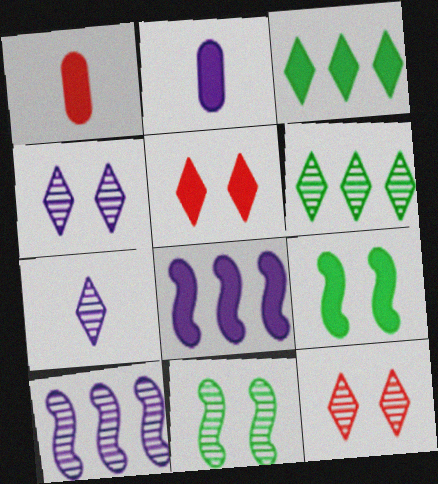[[6, 7, 12]]